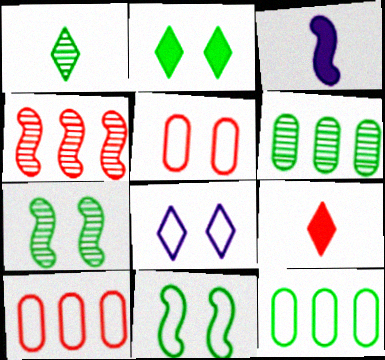[[1, 6, 7], 
[3, 4, 11], 
[4, 5, 9], 
[5, 8, 11]]